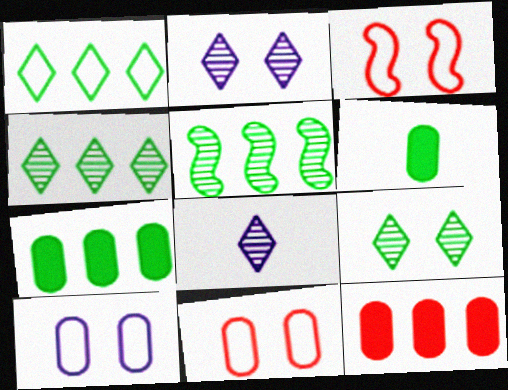[[1, 5, 7], 
[3, 7, 8]]